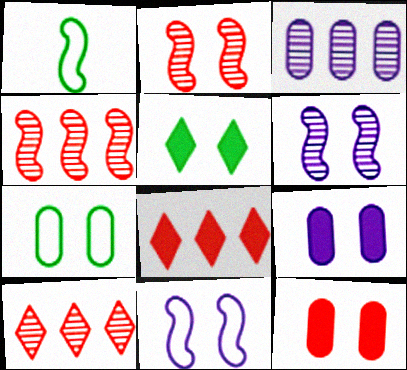[[1, 9, 10]]